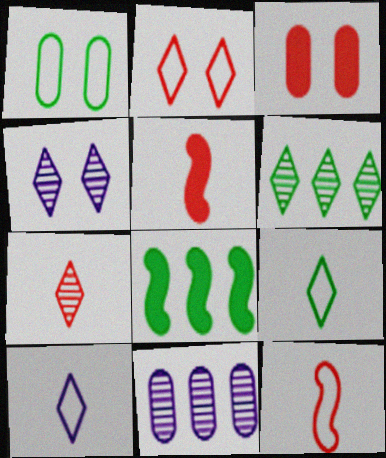[[4, 6, 7]]